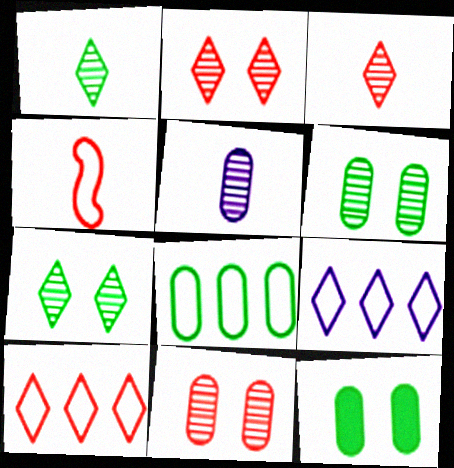[]